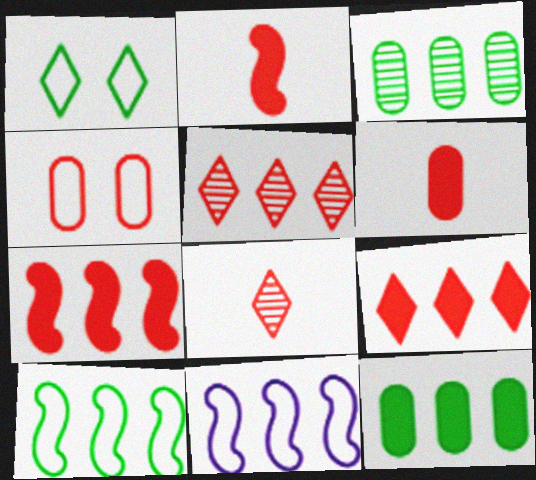[[2, 4, 5], 
[3, 9, 11], 
[4, 7, 8], 
[5, 11, 12]]